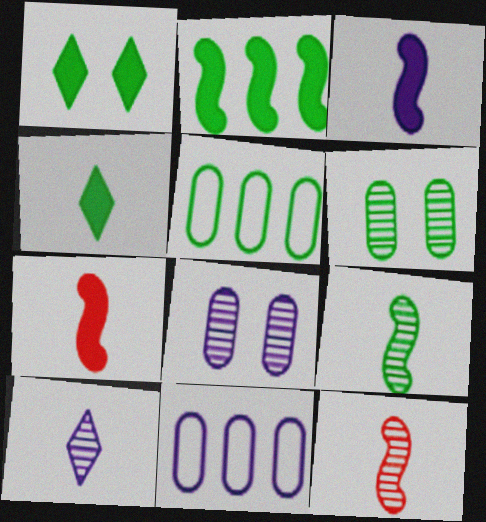[[1, 5, 9], 
[1, 11, 12]]